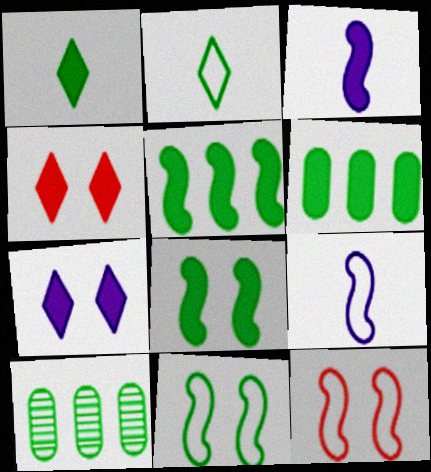[[1, 6, 8], 
[1, 10, 11], 
[2, 8, 10], 
[3, 4, 6], 
[4, 9, 10]]